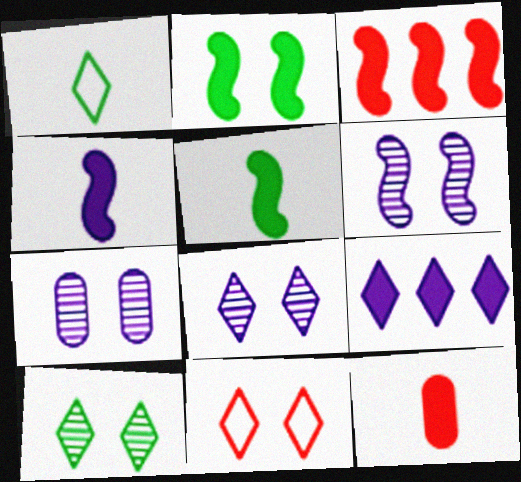[[1, 3, 7], 
[2, 3, 4], 
[2, 7, 11], 
[2, 9, 12], 
[6, 7, 8]]